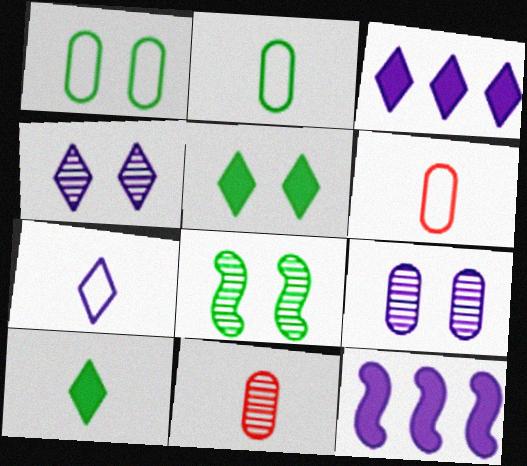[[1, 5, 8], 
[3, 4, 7], 
[3, 6, 8], 
[7, 9, 12]]